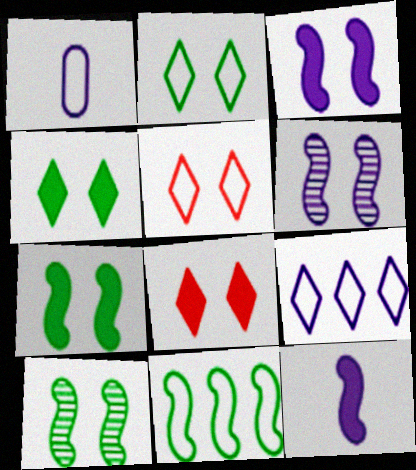[[1, 5, 11]]